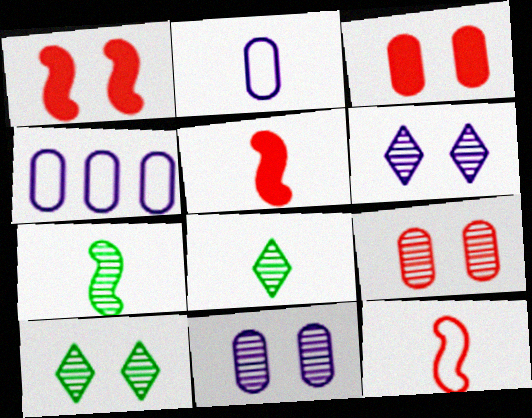[[1, 4, 8], 
[2, 5, 8], 
[4, 5, 10]]